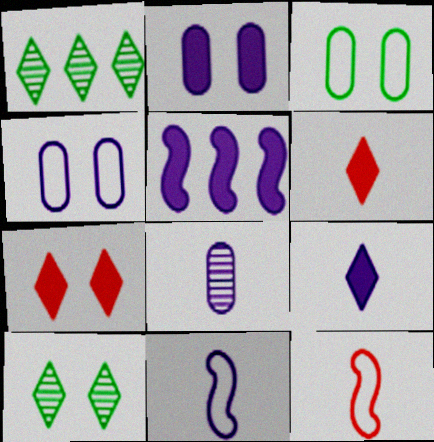[[1, 2, 12], 
[2, 5, 9], 
[8, 9, 11]]